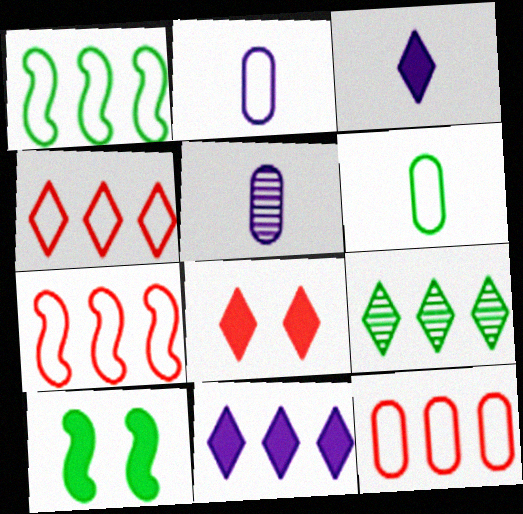[[1, 5, 8], 
[4, 5, 10], 
[4, 7, 12], 
[4, 9, 11], 
[6, 9, 10]]